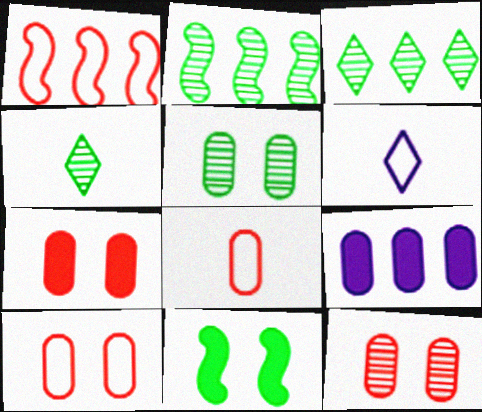[[1, 3, 9], 
[2, 4, 5], 
[2, 6, 7], 
[5, 8, 9], 
[7, 10, 12]]